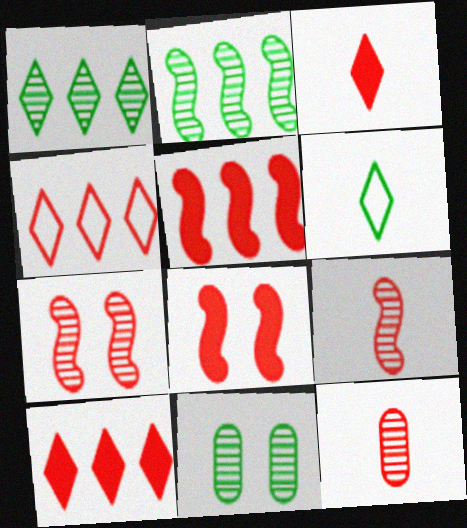[[4, 8, 12]]